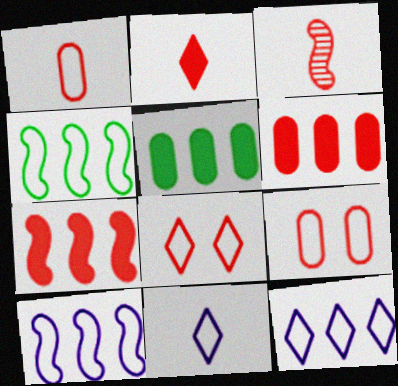[[1, 2, 3], 
[3, 6, 8], 
[4, 9, 11]]